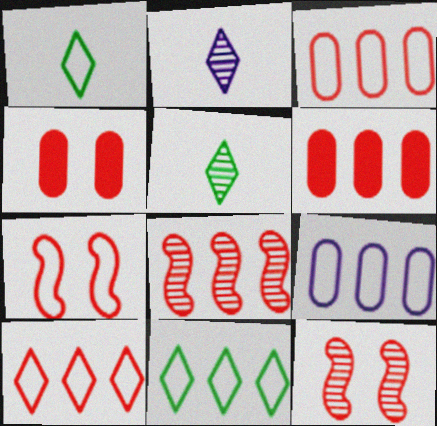[[1, 7, 9], 
[6, 8, 10]]